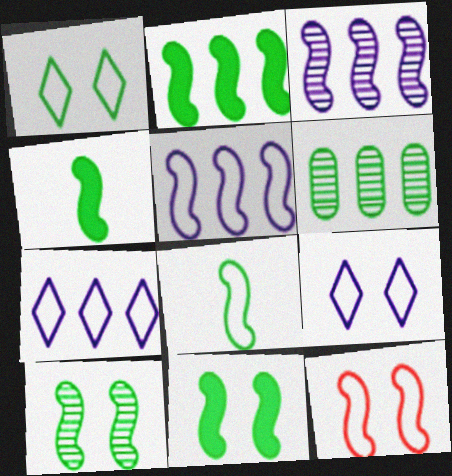[[1, 4, 6], 
[2, 4, 11], 
[2, 8, 10], 
[3, 4, 12], 
[5, 8, 12]]